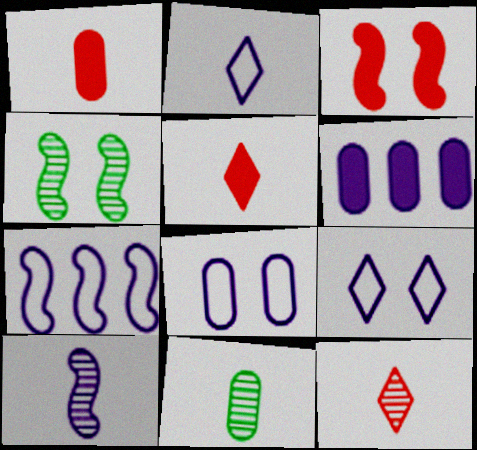[[2, 7, 8], 
[6, 9, 10], 
[10, 11, 12]]